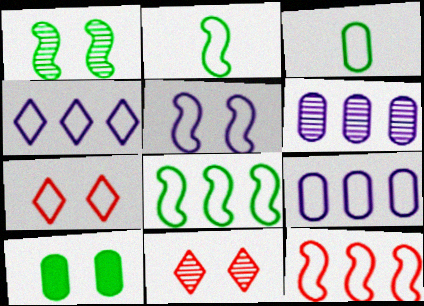[[2, 5, 12], 
[2, 7, 9], 
[5, 10, 11]]